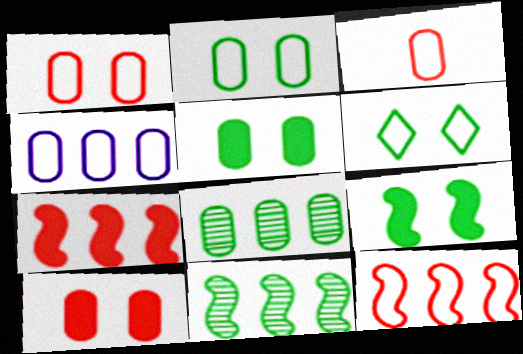[[2, 3, 4]]